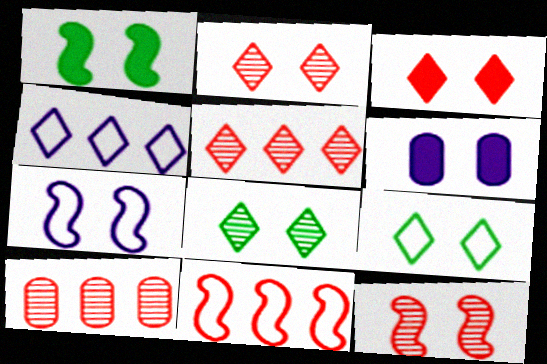[[1, 3, 6], 
[1, 7, 12], 
[6, 9, 12]]